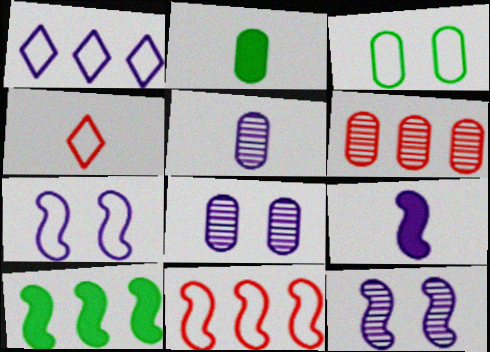[[1, 6, 10], 
[1, 8, 9], 
[4, 8, 10]]